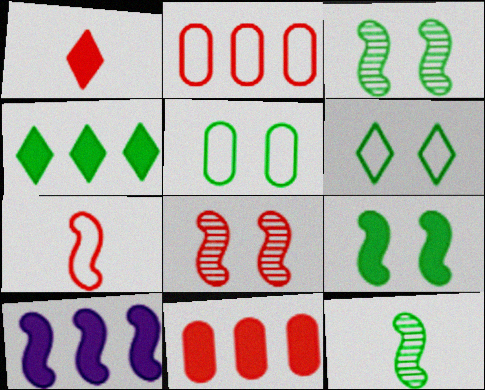[[1, 2, 8], 
[3, 7, 10], 
[4, 5, 12], 
[4, 10, 11]]